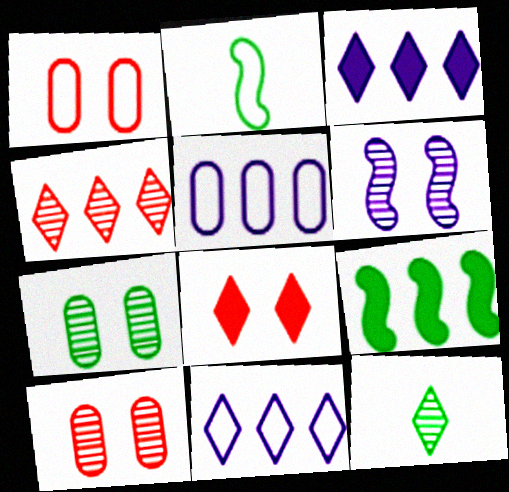[[1, 2, 11], 
[2, 3, 10], 
[4, 5, 9], 
[8, 11, 12]]